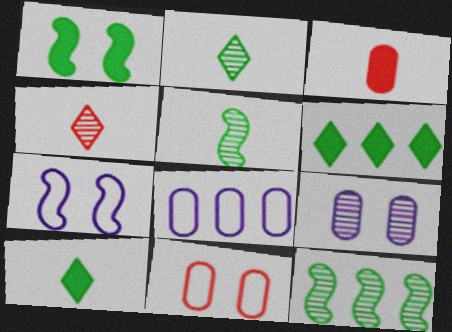[[1, 4, 8], 
[4, 9, 12]]